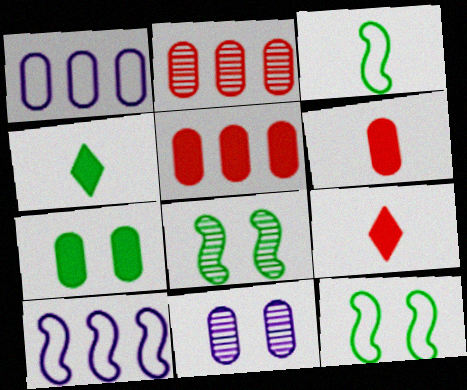[[1, 8, 9]]